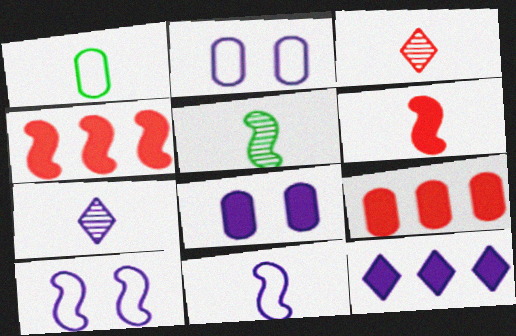[[1, 6, 7], 
[4, 5, 10], 
[5, 6, 11]]